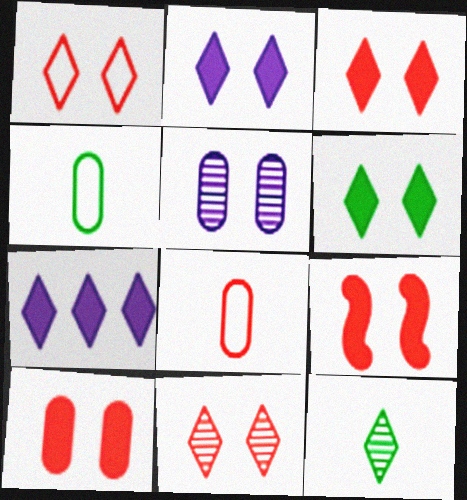[[1, 3, 11], 
[1, 7, 12], 
[2, 3, 6], 
[3, 9, 10]]